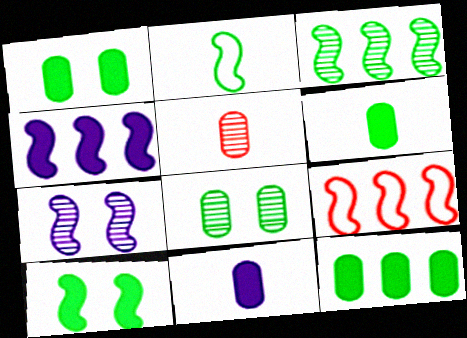[[1, 6, 12], 
[2, 3, 10], 
[3, 4, 9]]